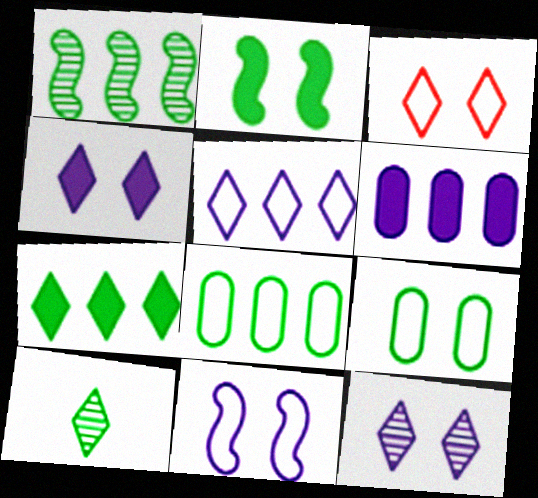[[1, 7, 8], 
[2, 8, 10], 
[3, 9, 11]]